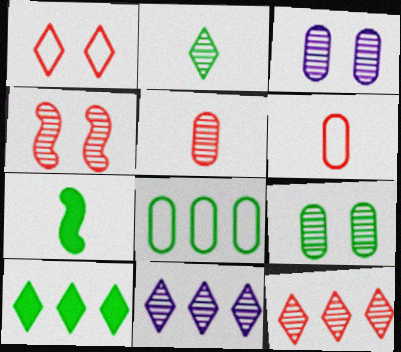[[4, 5, 12]]